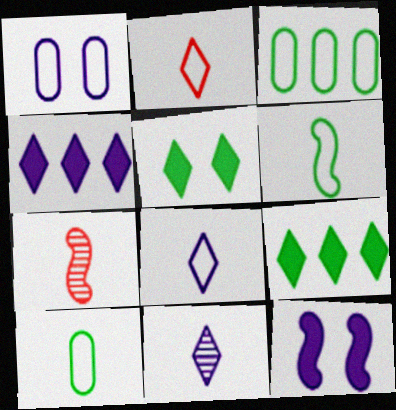[[1, 7, 9]]